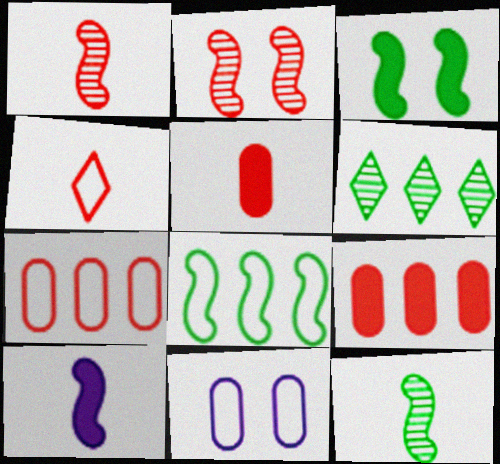[[1, 4, 5], 
[2, 4, 9], 
[2, 8, 10], 
[3, 8, 12], 
[4, 8, 11]]